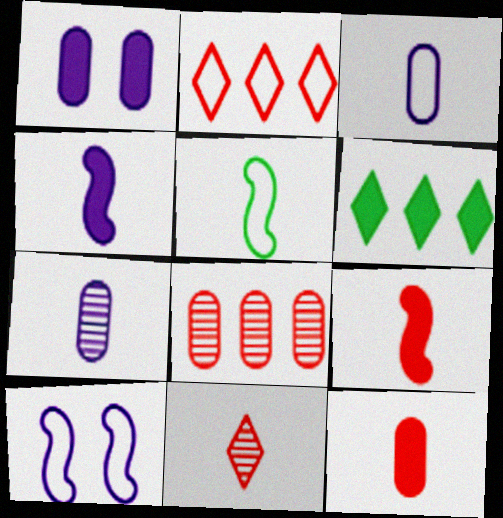[[1, 6, 9]]